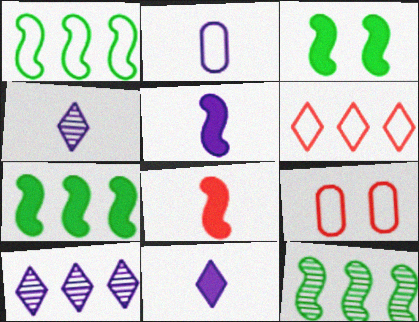[[1, 7, 12], 
[2, 4, 5], 
[4, 7, 9], 
[9, 11, 12]]